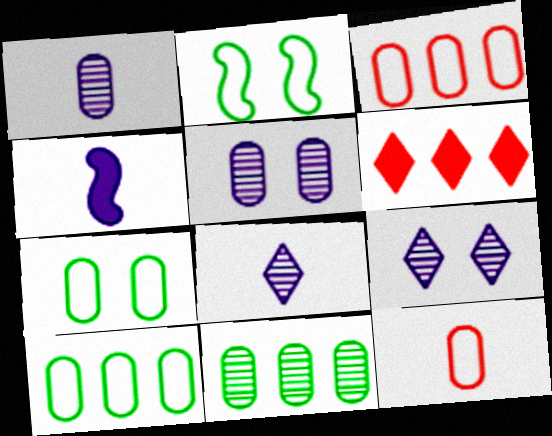[[1, 2, 6]]